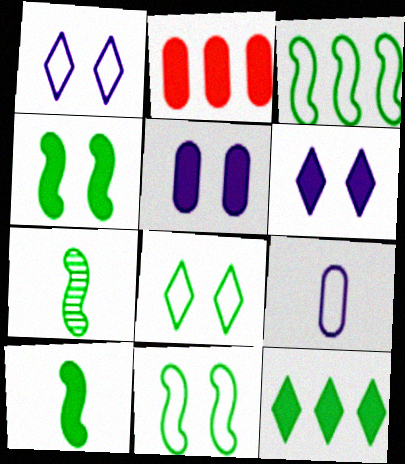[[1, 2, 7], 
[2, 6, 10], 
[3, 4, 7]]